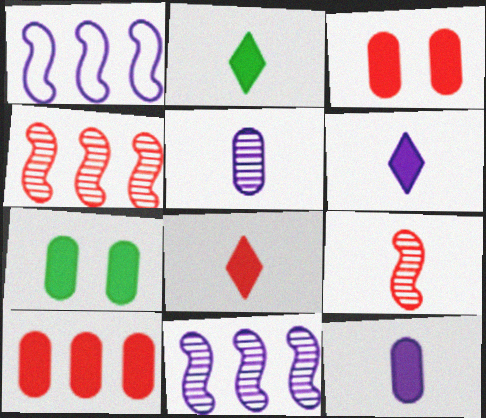[[2, 6, 8], 
[7, 10, 12]]